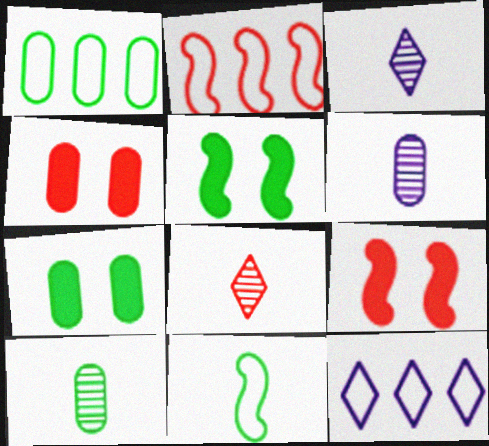[[1, 2, 12], 
[1, 3, 9], 
[1, 4, 6], 
[1, 7, 10], 
[2, 3, 7], 
[2, 4, 8], 
[9, 10, 12]]